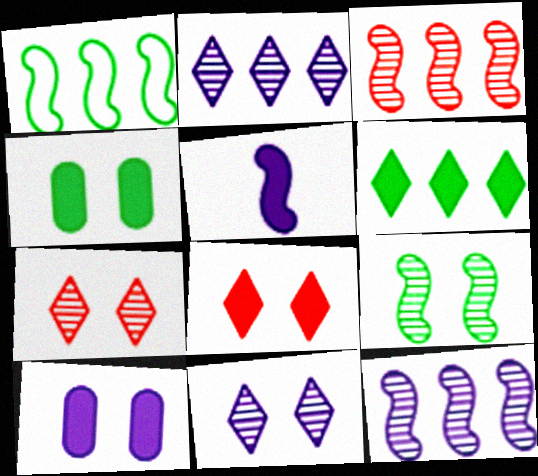[]